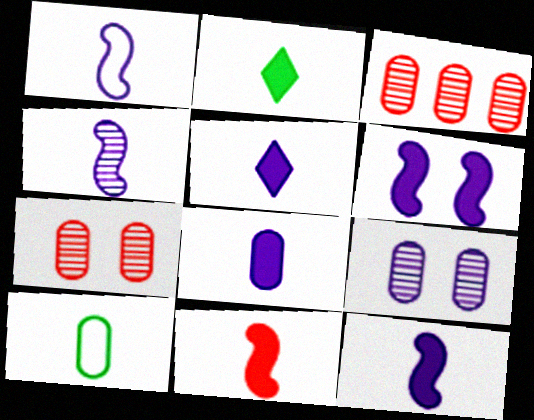[[1, 4, 12], 
[2, 8, 11], 
[5, 8, 12]]